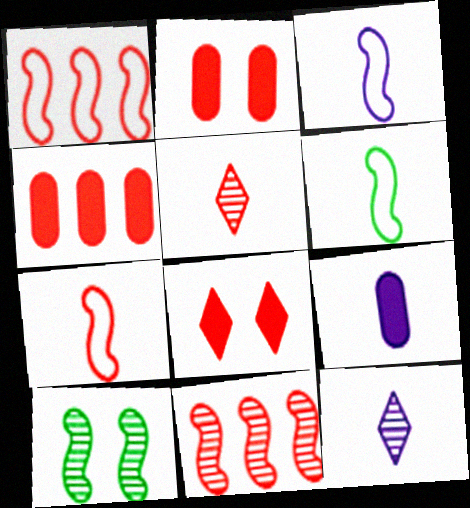[[1, 2, 5], 
[3, 6, 7], 
[3, 9, 12], 
[5, 6, 9]]